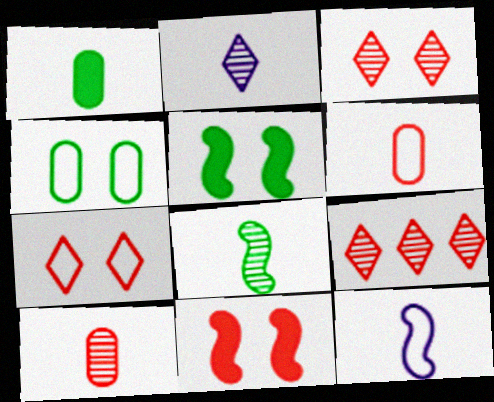[[2, 8, 10], 
[6, 9, 11]]